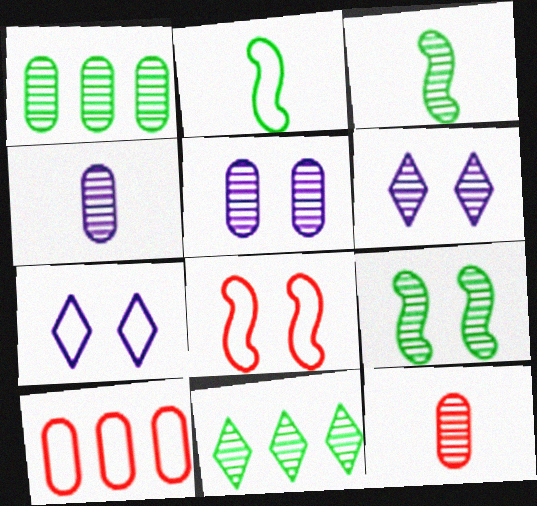[[1, 5, 12], 
[2, 7, 10]]